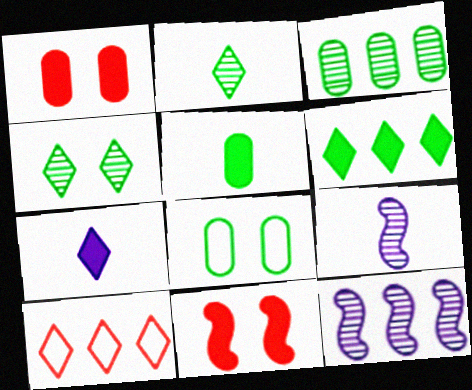[[3, 5, 8], 
[4, 7, 10]]